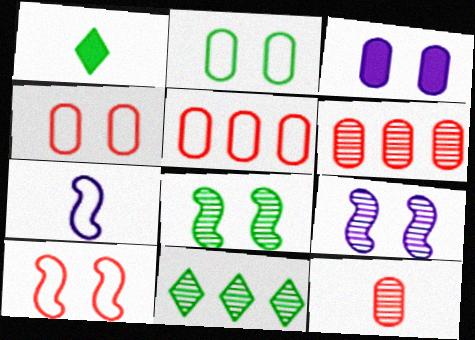[[1, 5, 9], 
[1, 7, 12], 
[9, 11, 12]]